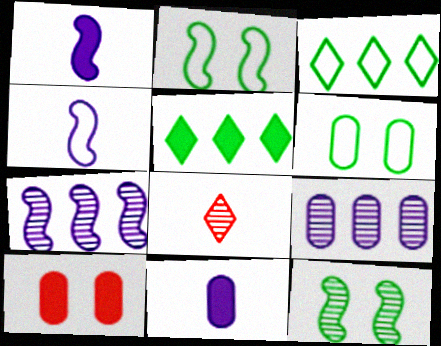[[1, 5, 10], 
[8, 9, 12]]